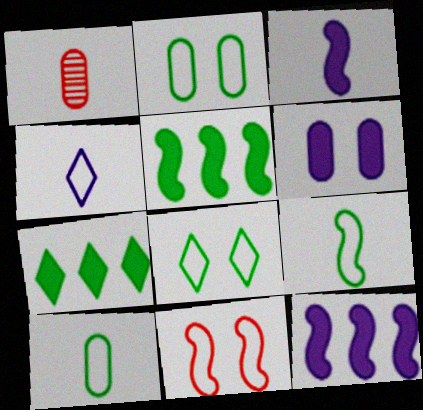[[1, 8, 12]]